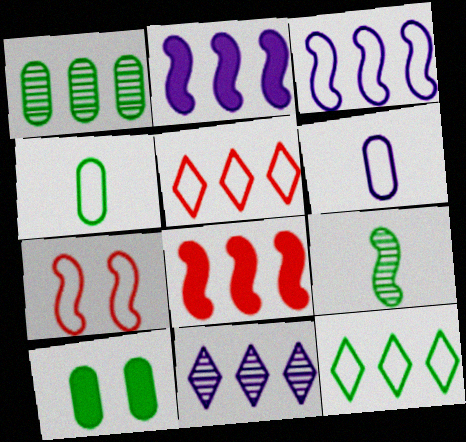[[1, 2, 5], 
[1, 4, 10], 
[2, 7, 9], 
[6, 7, 12], 
[9, 10, 12]]